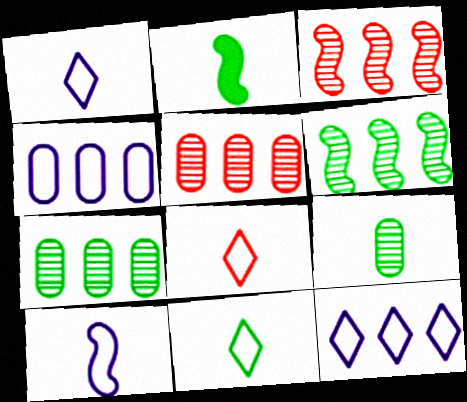[[1, 8, 11], 
[2, 9, 11]]